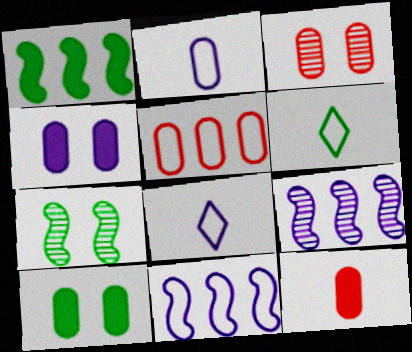[[1, 3, 8], 
[3, 5, 12], 
[4, 8, 9]]